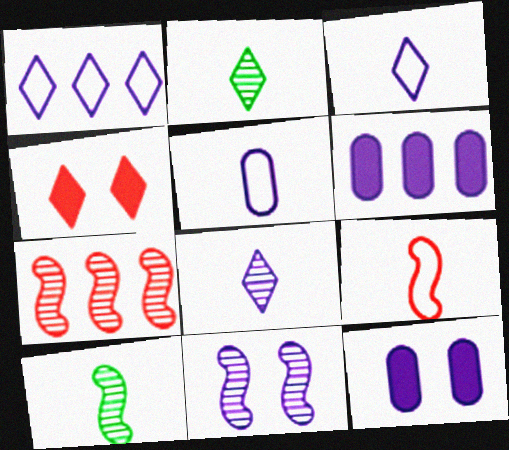[[1, 2, 4], 
[3, 6, 11], 
[7, 10, 11]]